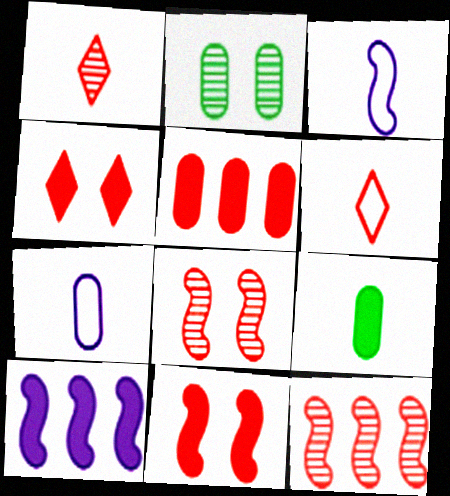[[1, 3, 9], 
[2, 5, 7], 
[2, 6, 10], 
[4, 9, 10], 
[5, 6, 8]]